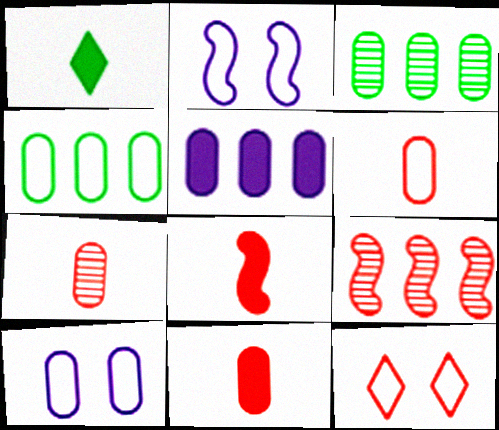[[1, 9, 10], 
[3, 10, 11], 
[4, 6, 10], 
[6, 7, 11], 
[9, 11, 12]]